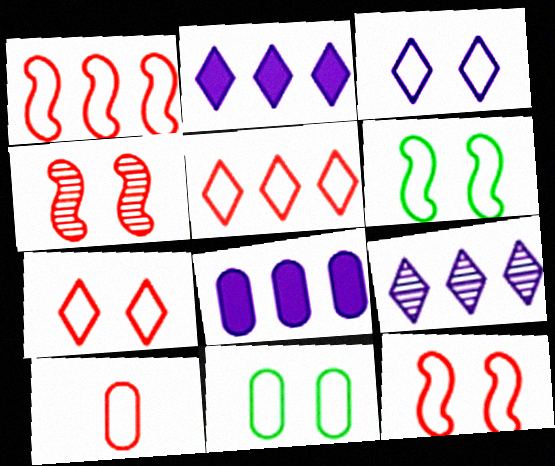[[1, 7, 10], 
[3, 11, 12], 
[5, 10, 12]]